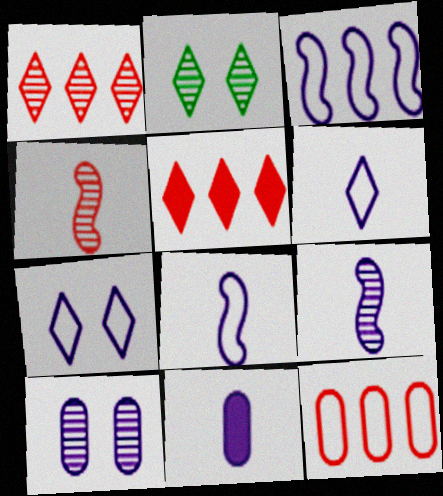[[2, 5, 6], 
[6, 9, 11]]